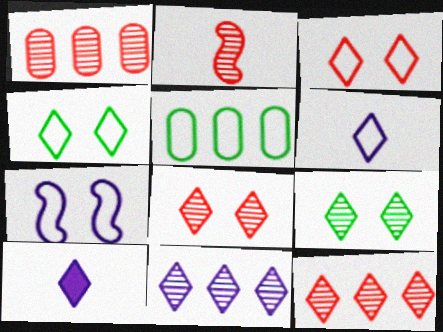[[1, 2, 8], 
[4, 10, 12]]